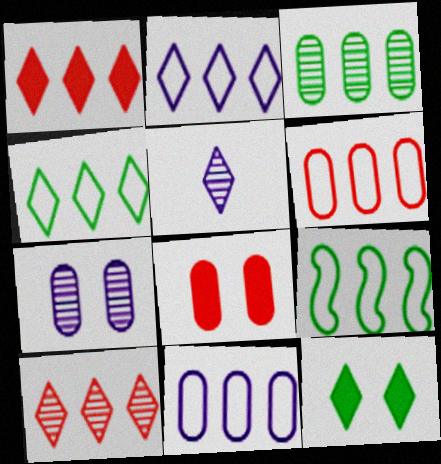[[2, 6, 9], 
[5, 8, 9]]